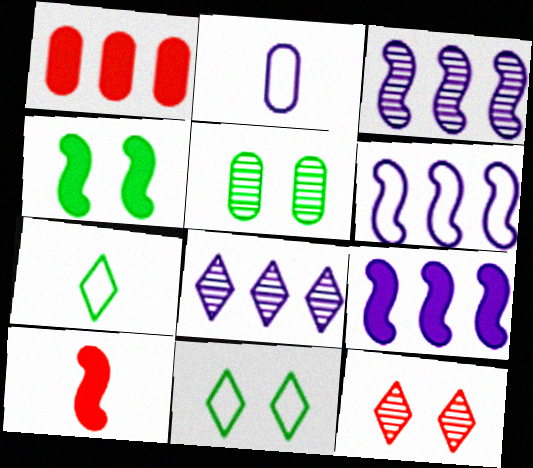[[1, 2, 5], 
[3, 6, 9], 
[4, 5, 11], 
[4, 9, 10]]